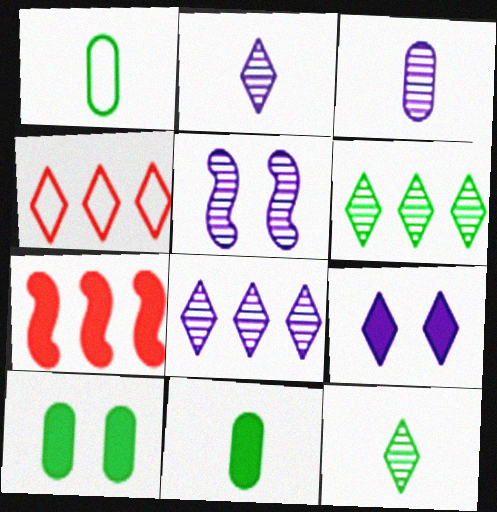[[3, 5, 8], 
[4, 5, 11], 
[4, 9, 12], 
[7, 9, 11]]